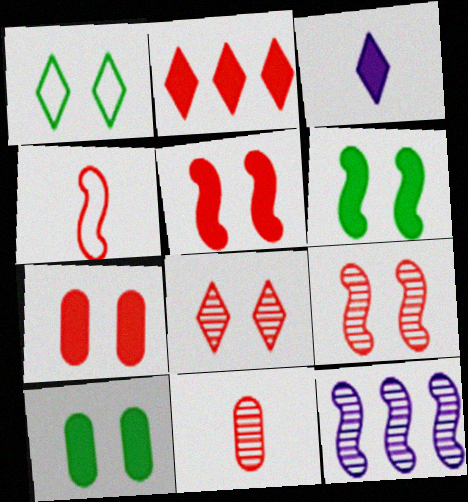[[4, 6, 12]]